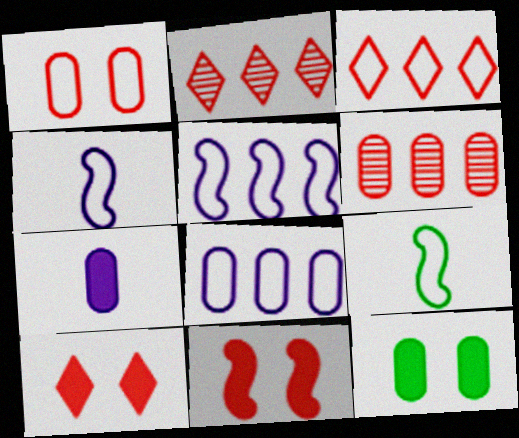[[2, 4, 12]]